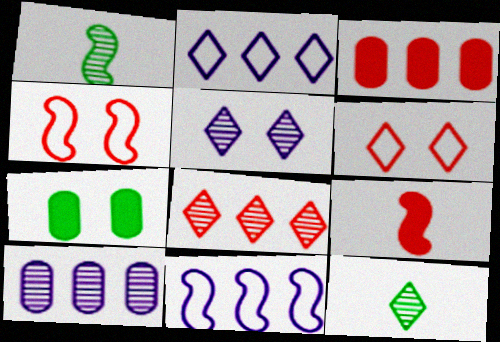[[4, 5, 7], 
[5, 8, 12]]